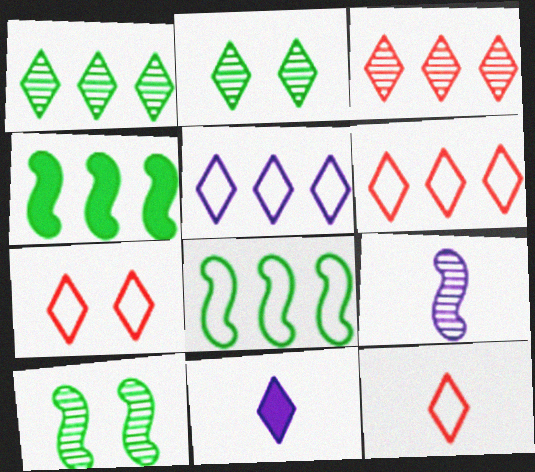[[1, 7, 11], 
[2, 6, 11], 
[6, 7, 12]]